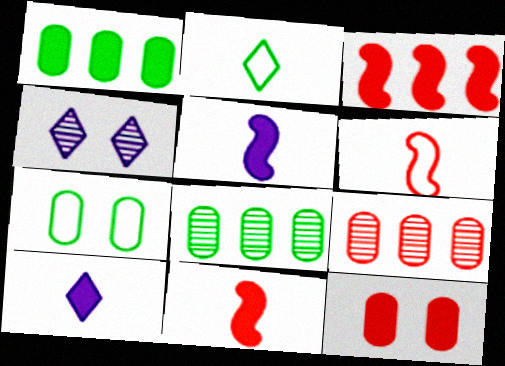[[1, 4, 6]]